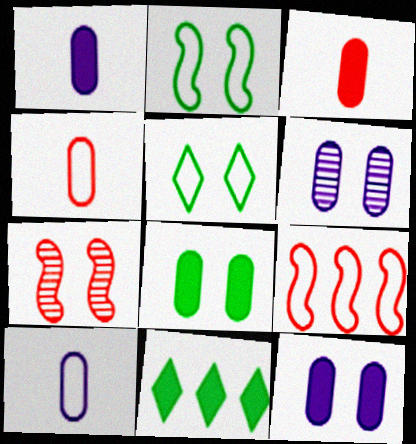[[5, 7, 12], 
[5, 9, 10], 
[7, 10, 11]]